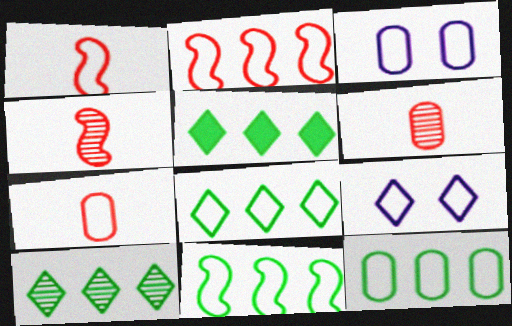[[1, 3, 8], 
[1, 9, 12], 
[3, 4, 5], 
[3, 7, 12], 
[5, 8, 10], 
[7, 9, 11], 
[8, 11, 12]]